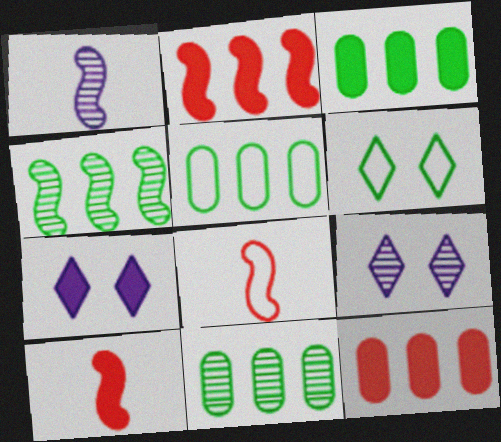[[1, 6, 12], 
[3, 5, 11], 
[3, 7, 10], 
[3, 8, 9], 
[5, 9, 10], 
[7, 8, 11]]